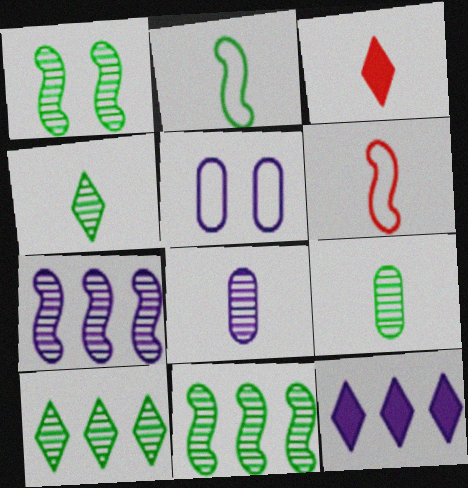[[1, 9, 10], 
[2, 3, 8], 
[3, 5, 11]]